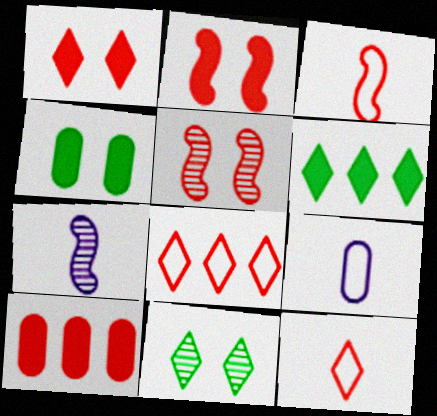[[4, 7, 8], 
[5, 6, 9], 
[5, 10, 12]]